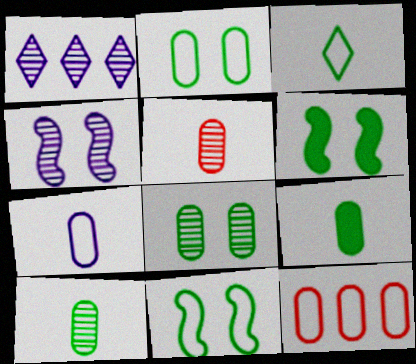[[2, 7, 12], 
[5, 7, 9]]